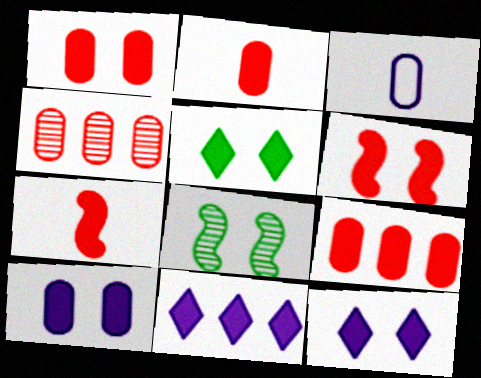[[1, 2, 9], 
[5, 6, 10]]